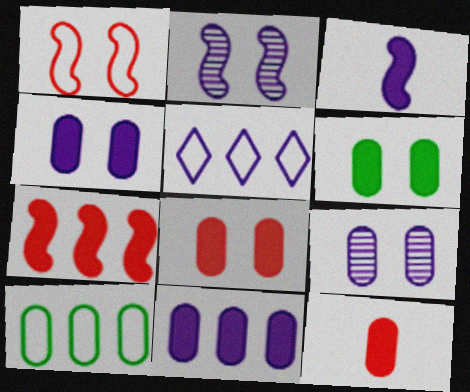[[3, 5, 9], 
[4, 6, 8], 
[6, 11, 12], 
[9, 10, 12]]